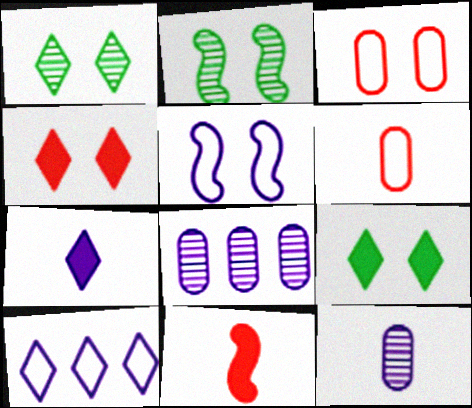[[5, 7, 8]]